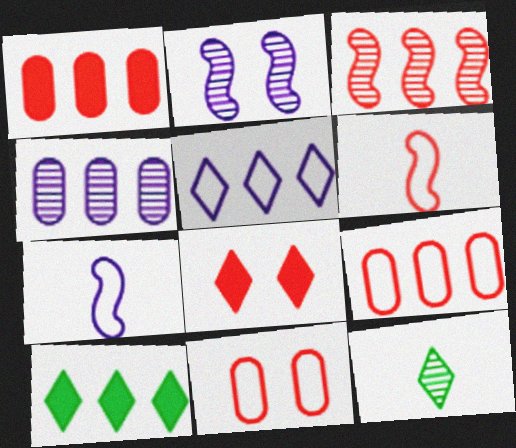[[5, 8, 12]]